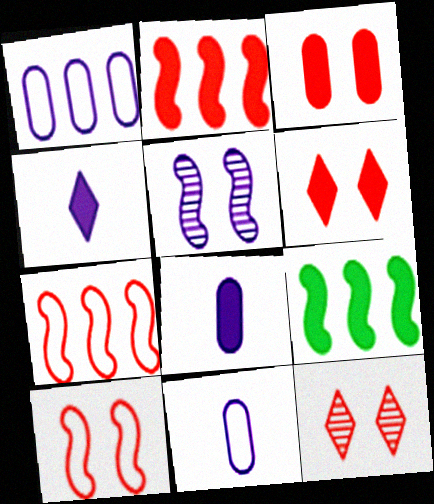[[1, 4, 5], 
[3, 4, 9], 
[3, 10, 12], 
[6, 8, 9], 
[9, 11, 12]]